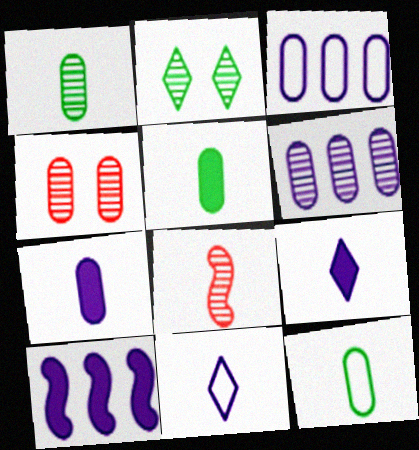[[1, 4, 6], 
[1, 5, 12], 
[2, 6, 8], 
[3, 4, 5], 
[5, 8, 11], 
[8, 9, 12]]